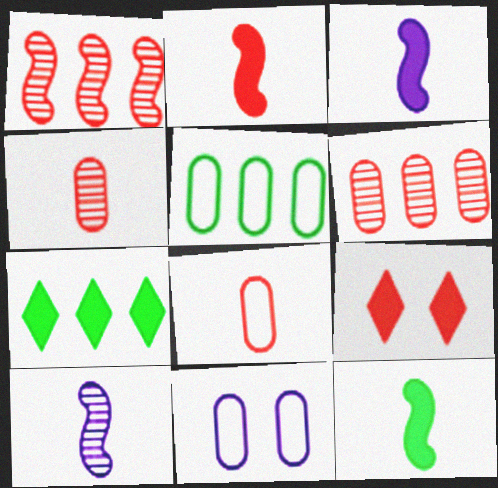[[1, 8, 9], 
[2, 3, 12], 
[5, 8, 11], 
[5, 9, 10]]